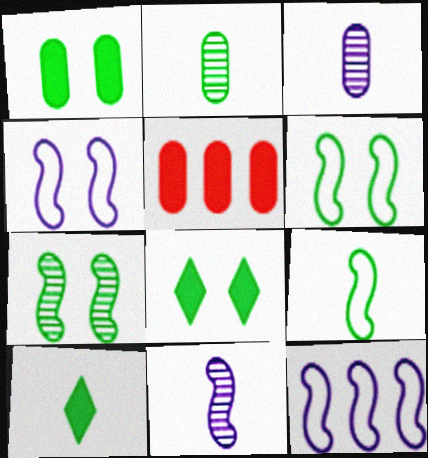[[2, 9, 10]]